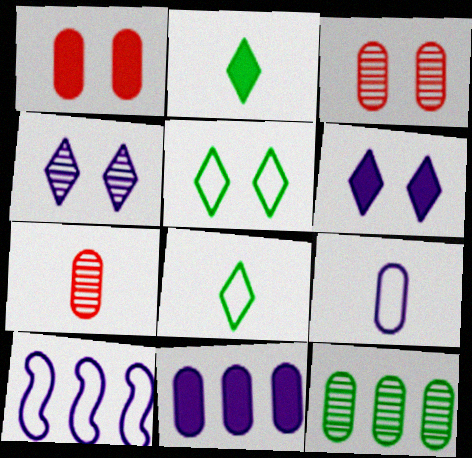[[1, 9, 12], 
[2, 3, 10]]